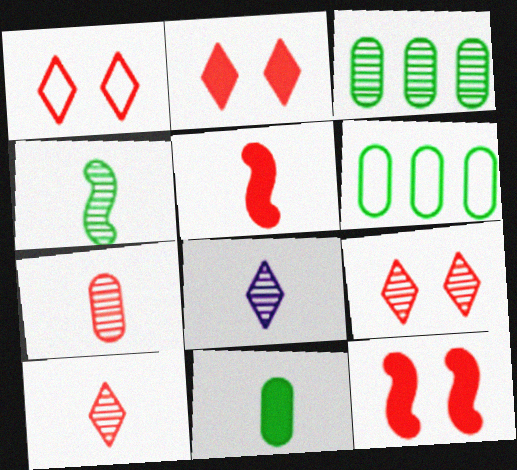[[1, 2, 9], 
[4, 7, 8], 
[6, 8, 12]]